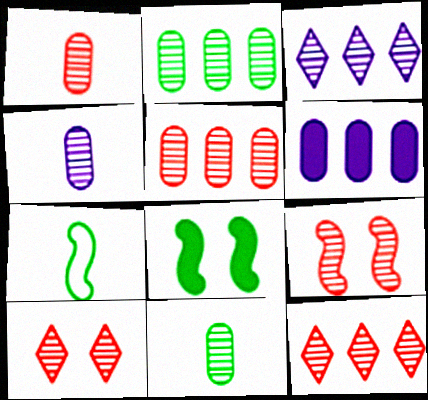[[1, 4, 11], 
[1, 9, 12], 
[3, 9, 11], 
[6, 7, 10]]